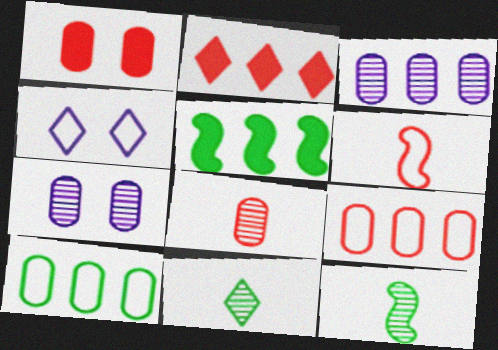[[1, 8, 9], 
[2, 4, 11], 
[4, 5, 8], 
[4, 6, 10]]